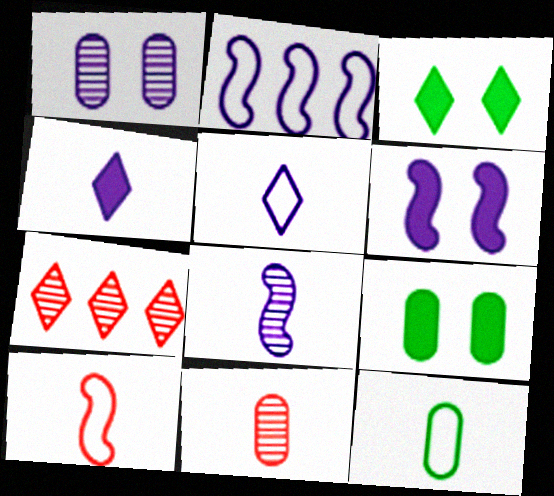[[1, 2, 4], 
[2, 3, 11], 
[2, 6, 8], 
[3, 5, 7], 
[5, 10, 12], 
[6, 7, 12]]